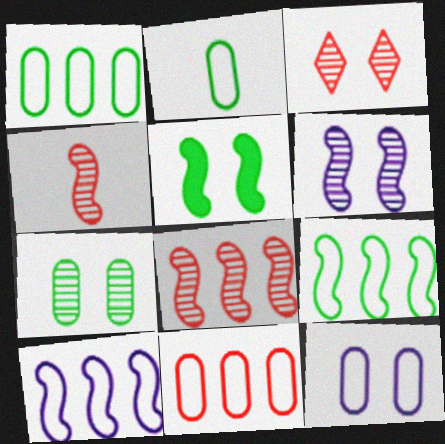[[2, 11, 12], 
[3, 5, 12], 
[3, 6, 7], 
[4, 5, 10]]